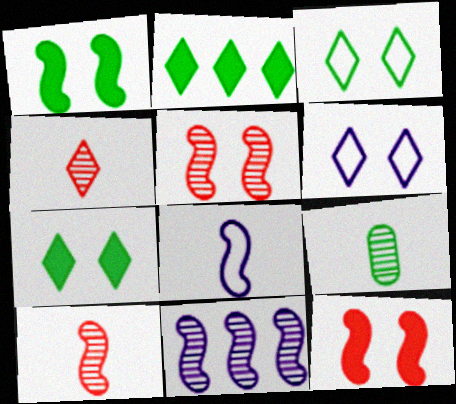[[2, 4, 6]]